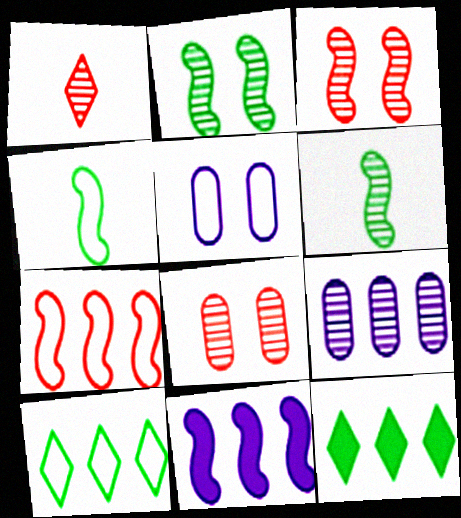[[1, 2, 9], 
[3, 4, 11], 
[7, 9, 12]]